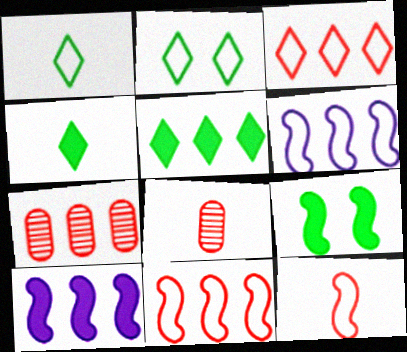[[2, 8, 10], 
[5, 6, 7]]